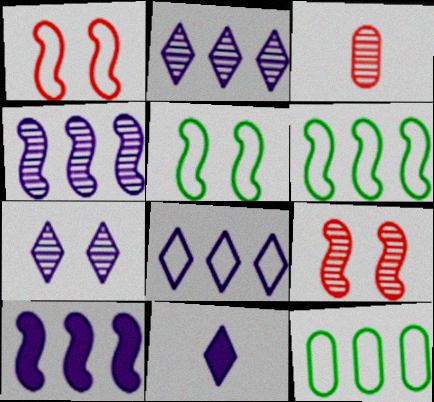[[7, 8, 11], 
[9, 11, 12]]